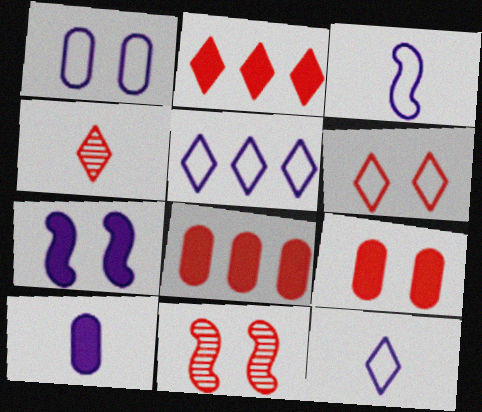[[1, 3, 5], 
[2, 4, 6], 
[6, 9, 11]]